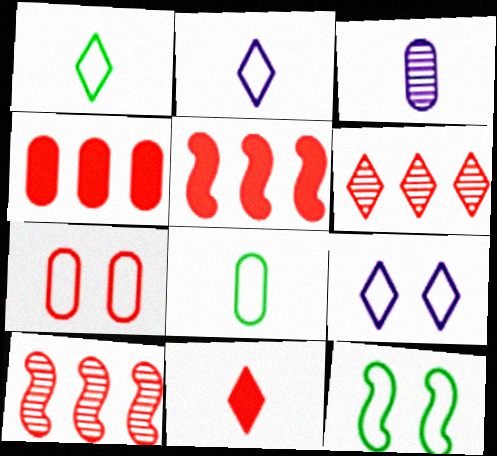[[7, 9, 12], 
[7, 10, 11]]